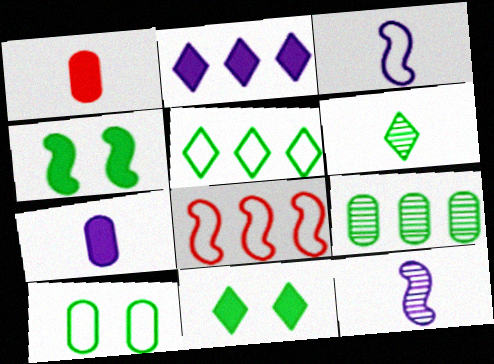[[1, 2, 4], 
[1, 3, 6], 
[2, 8, 9], 
[4, 8, 12], 
[5, 6, 11]]